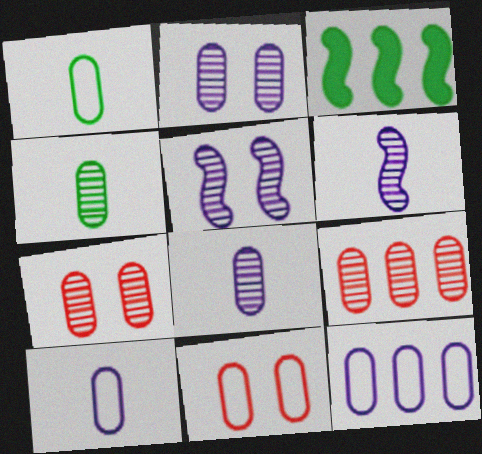[[1, 11, 12], 
[2, 4, 9]]